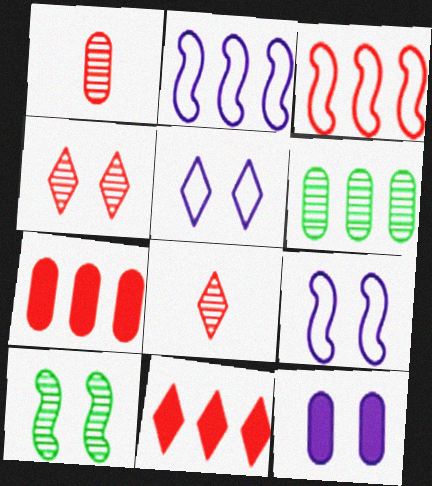[[2, 6, 11]]